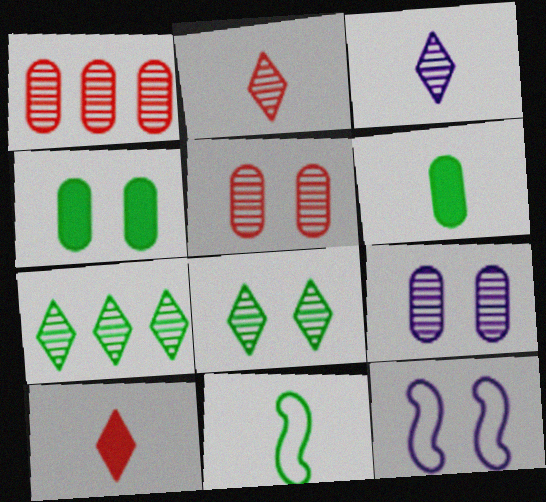[[4, 7, 11]]